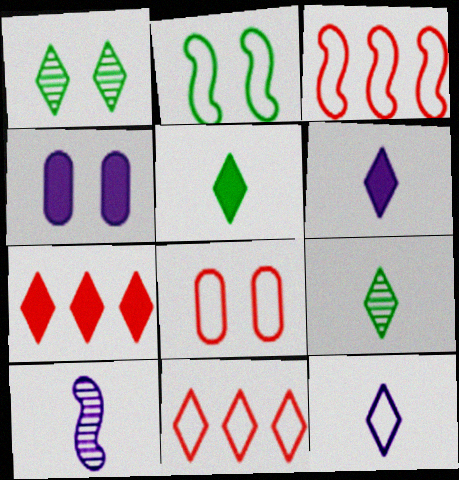[[1, 6, 11], 
[1, 7, 12], 
[3, 4, 9]]